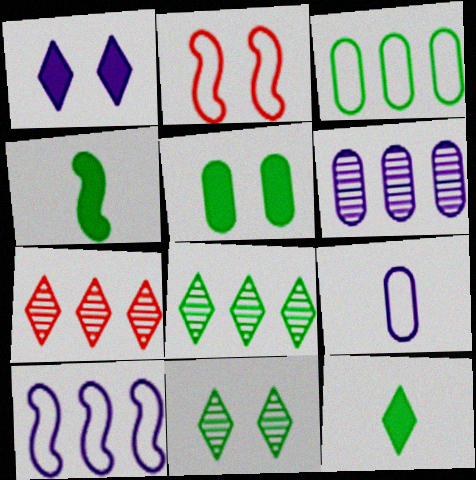[[2, 6, 12], 
[3, 4, 11]]